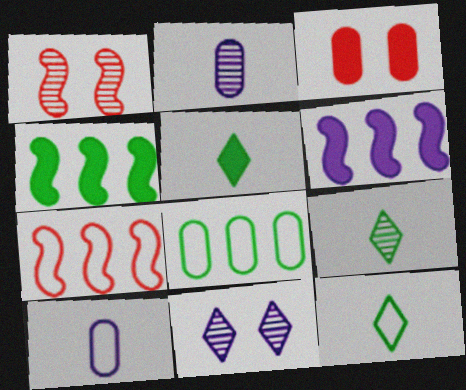[[2, 3, 8], 
[3, 5, 6], 
[5, 9, 12], 
[6, 10, 11]]